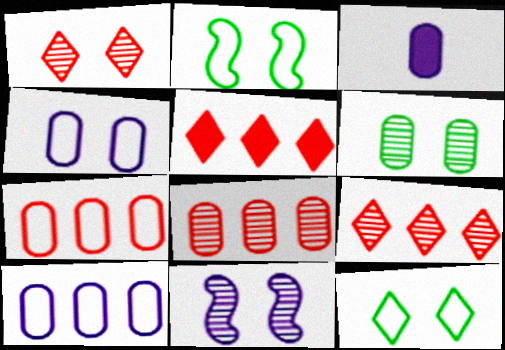[[1, 6, 11], 
[2, 3, 9], 
[3, 6, 7]]